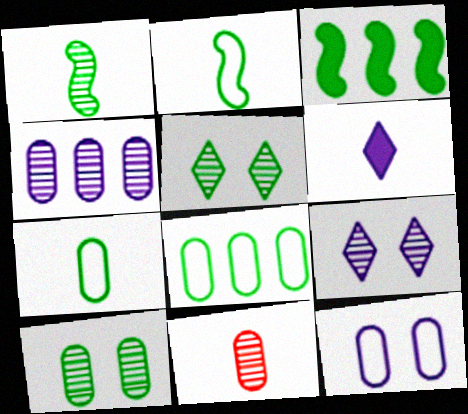[[2, 6, 11], 
[3, 5, 7], 
[4, 10, 11]]